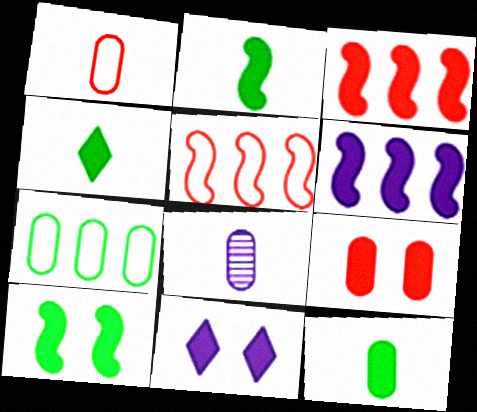[[1, 8, 12], 
[2, 4, 12], 
[3, 11, 12], 
[4, 6, 9], 
[7, 8, 9], 
[9, 10, 11]]